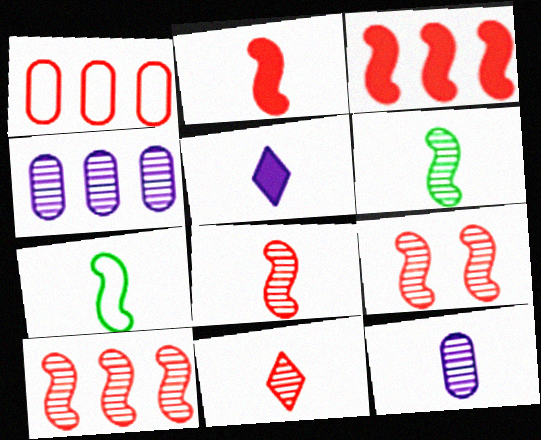[[6, 11, 12], 
[8, 9, 10]]